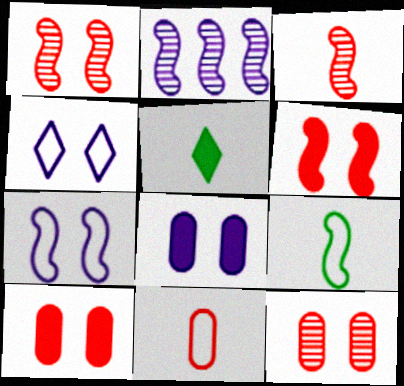[[2, 6, 9]]